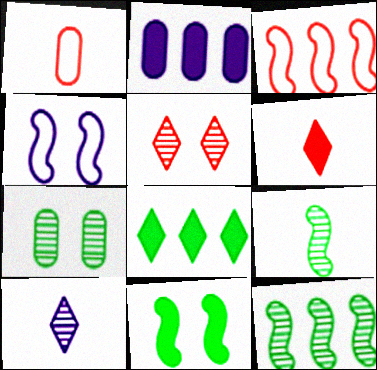[[1, 2, 7], 
[2, 4, 10], 
[2, 6, 11]]